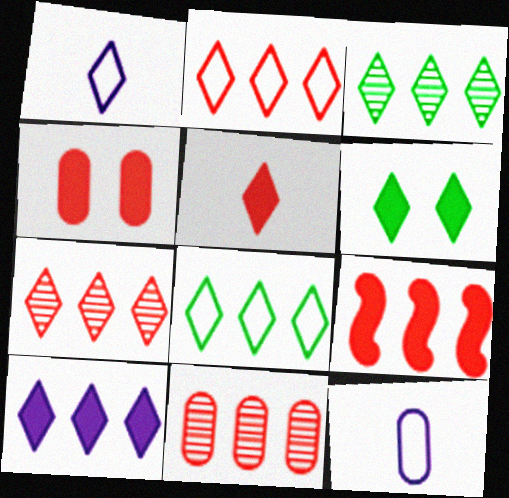[[1, 6, 7], 
[2, 3, 10], 
[2, 9, 11], 
[4, 5, 9], 
[5, 6, 10], 
[7, 8, 10]]